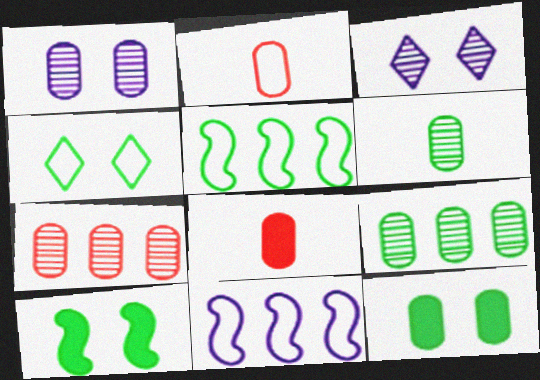[[1, 6, 7], 
[2, 4, 11], 
[3, 5, 8]]